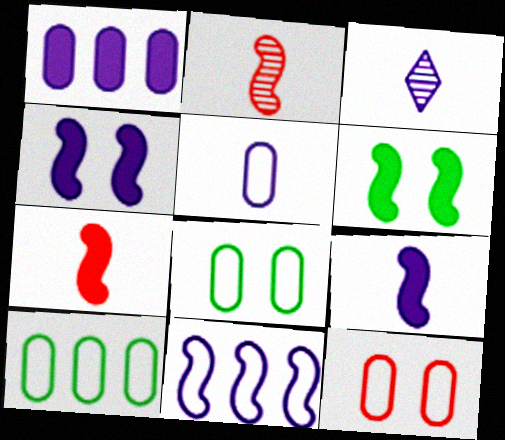[[2, 6, 11], 
[3, 5, 9], 
[5, 10, 12]]